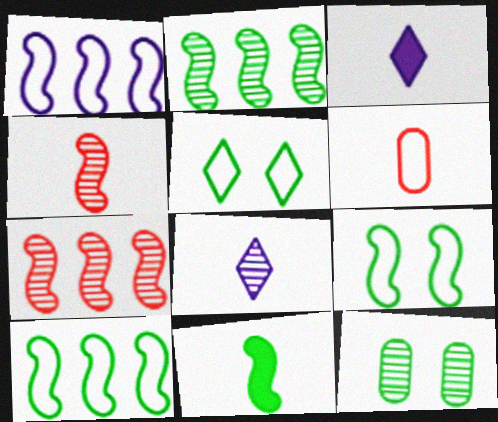[[1, 5, 6], 
[2, 9, 11], 
[6, 8, 11], 
[7, 8, 12]]